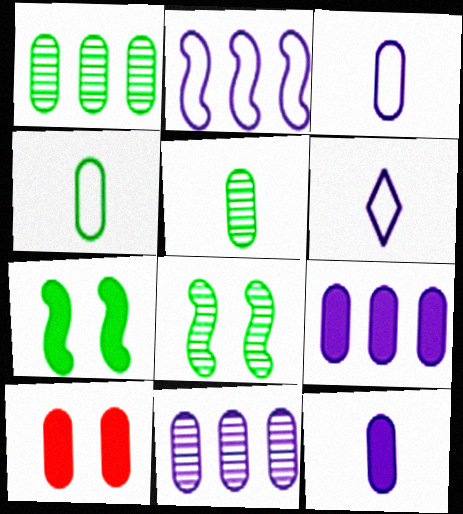[[1, 3, 10], 
[4, 10, 11]]